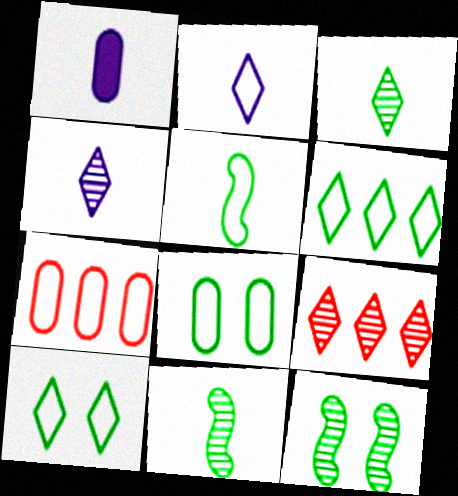[[5, 6, 8]]